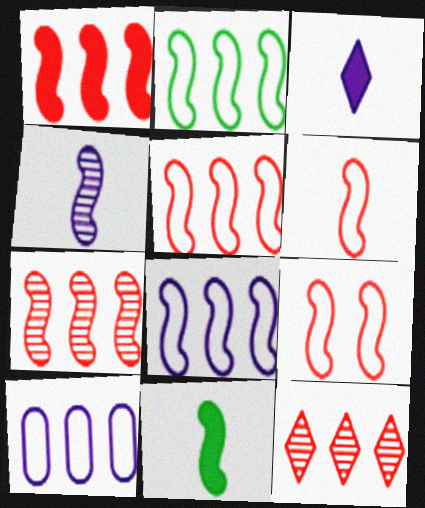[[1, 5, 7], 
[2, 5, 8], 
[4, 6, 11], 
[5, 6, 9]]